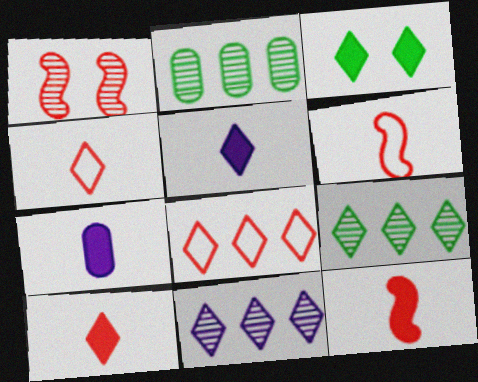[[3, 4, 11]]